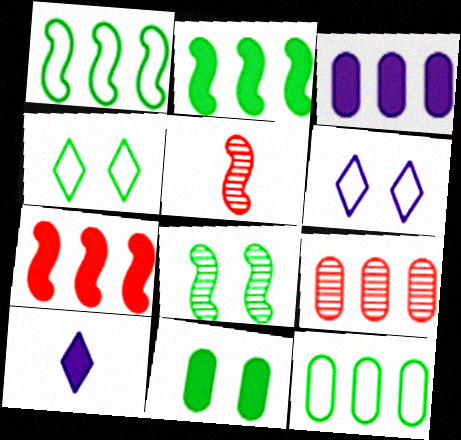[[3, 4, 5], 
[3, 9, 12], 
[4, 8, 11], 
[7, 10, 11]]